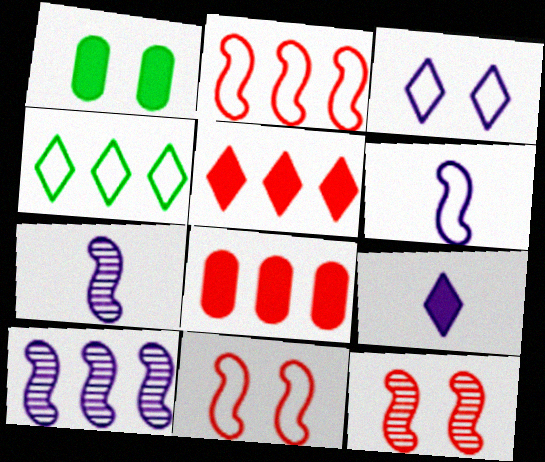[[1, 3, 12], 
[4, 8, 10]]